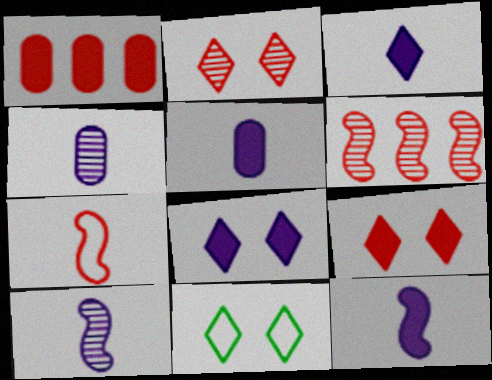[[1, 2, 7], 
[1, 10, 11], 
[2, 8, 11], 
[3, 5, 12], 
[5, 6, 11]]